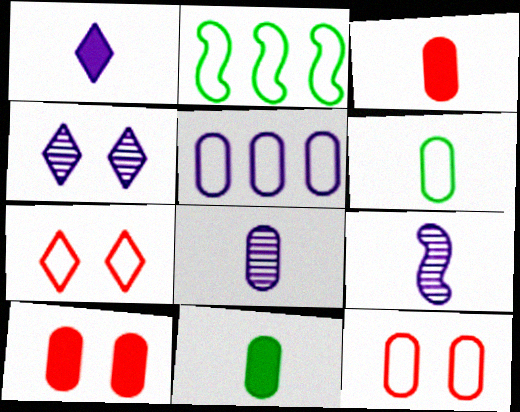[[2, 3, 4], 
[3, 6, 8], 
[5, 6, 12]]